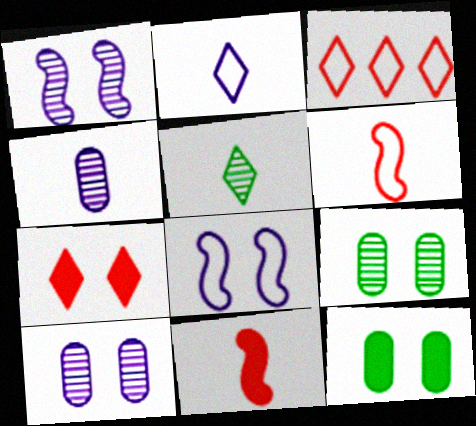[[7, 8, 9]]